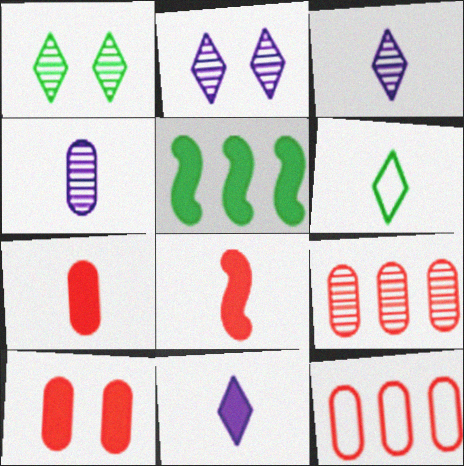[[4, 6, 8], 
[5, 10, 11]]